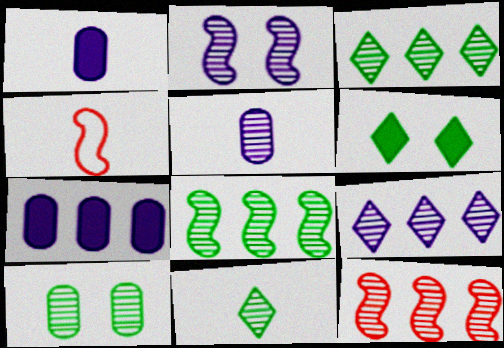[[1, 4, 11], 
[2, 5, 9], 
[8, 10, 11]]